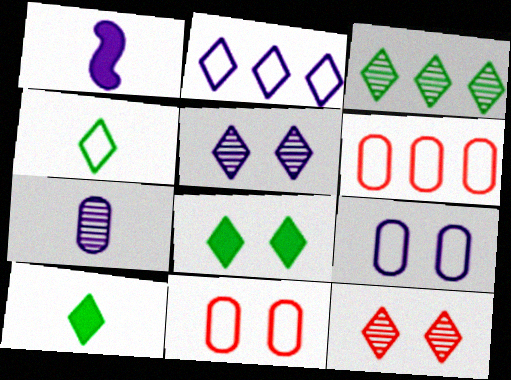[[1, 3, 11], 
[2, 10, 12], 
[3, 4, 8]]